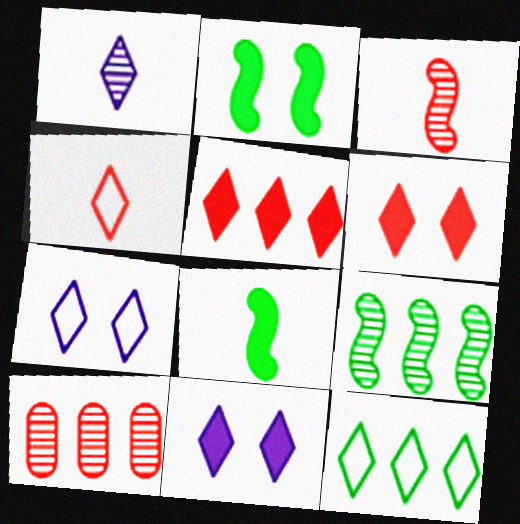[[1, 6, 12], 
[4, 7, 12], 
[7, 8, 10]]